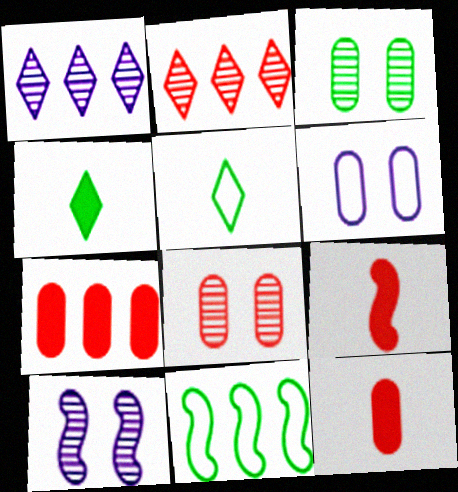[[1, 7, 11], 
[3, 4, 11], 
[5, 7, 10], 
[9, 10, 11]]